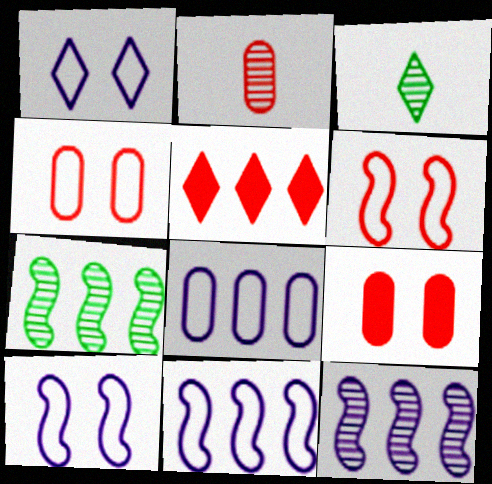[[1, 3, 5], 
[2, 5, 6], 
[3, 9, 11], 
[5, 7, 8]]